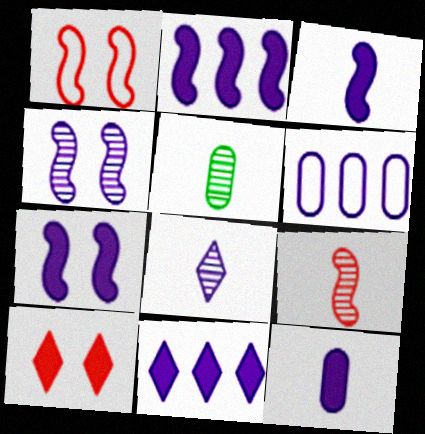[[1, 5, 11], 
[2, 3, 7], 
[5, 8, 9], 
[6, 7, 8], 
[7, 11, 12]]